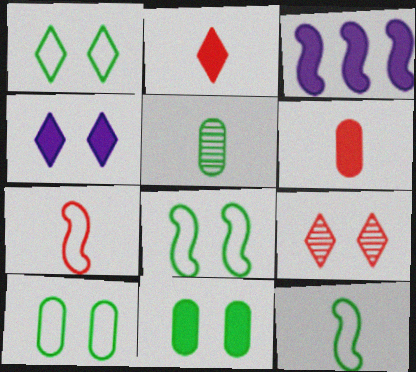[[1, 4, 9], 
[1, 8, 10], 
[2, 3, 11]]